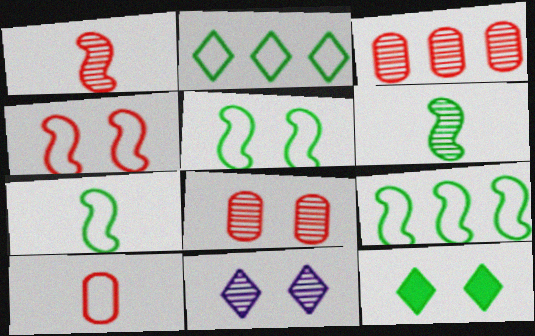[[3, 6, 11], 
[5, 7, 9]]